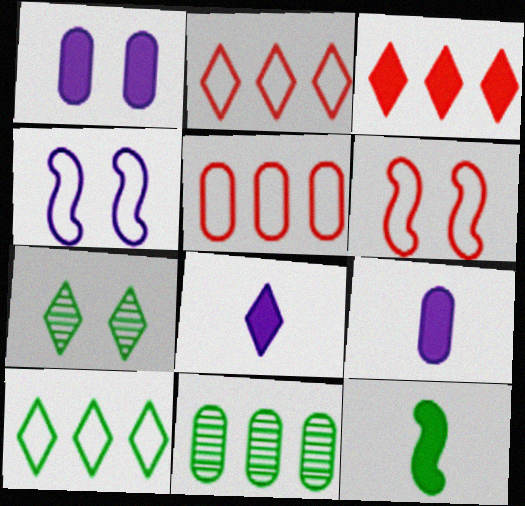[[1, 3, 12], 
[1, 6, 7], 
[2, 7, 8], 
[6, 8, 11]]